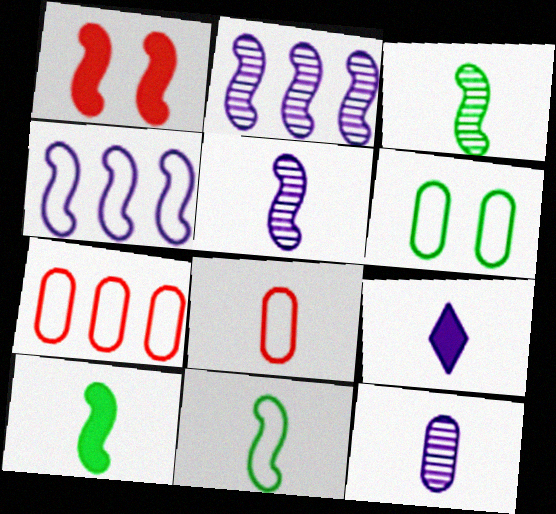[[1, 2, 11], 
[1, 3, 4], 
[3, 8, 9], 
[3, 10, 11]]